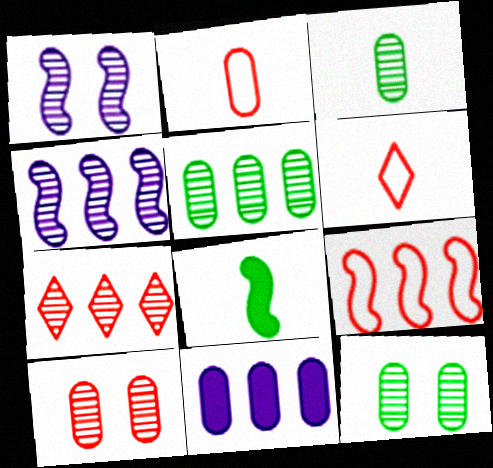[[1, 3, 7], 
[1, 8, 9], 
[2, 11, 12], 
[3, 5, 12], 
[4, 5, 7]]